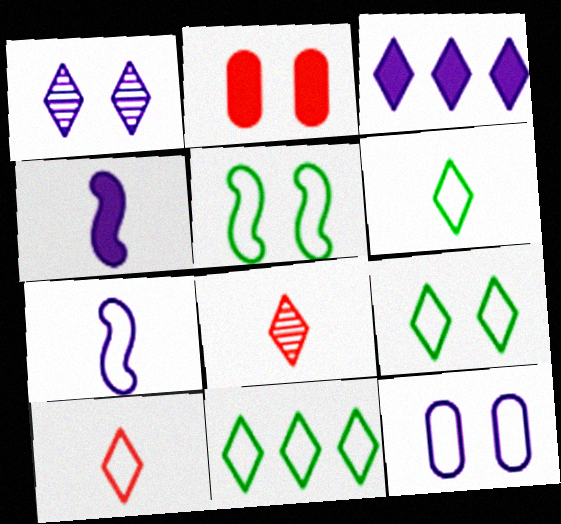[[1, 2, 5], 
[3, 8, 9], 
[6, 9, 11]]